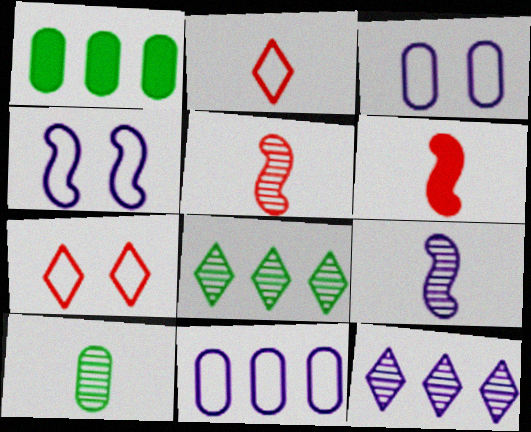[[1, 7, 9], 
[3, 6, 8]]